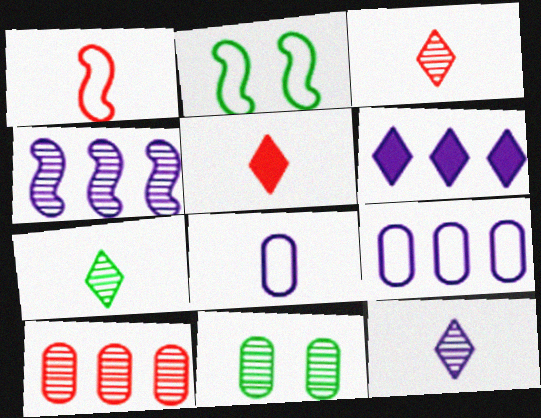[[1, 6, 11], 
[3, 4, 11], 
[3, 7, 12], 
[4, 6, 9]]